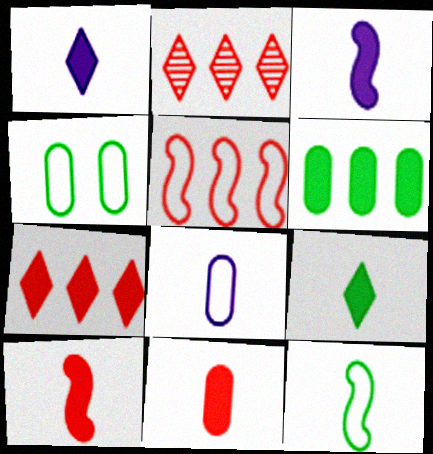[[2, 3, 4], 
[3, 9, 11]]